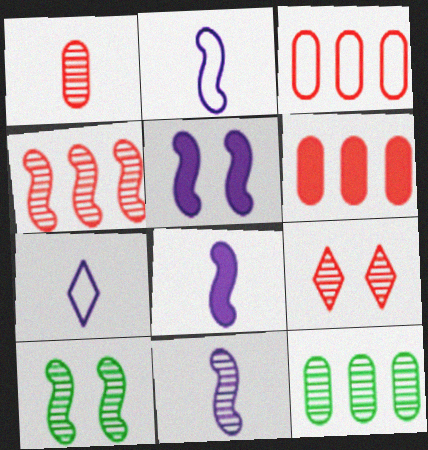[[1, 4, 9], 
[2, 8, 11], 
[4, 10, 11], 
[6, 7, 10], 
[9, 11, 12]]